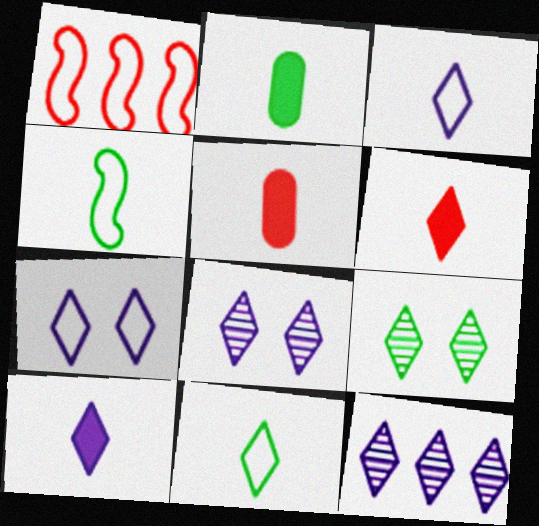[[1, 2, 8], 
[7, 10, 12]]